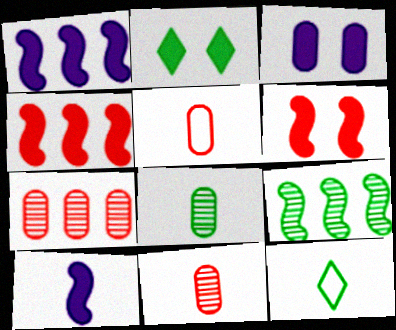[[2, 3, 6], 
[10, 11, 12]]